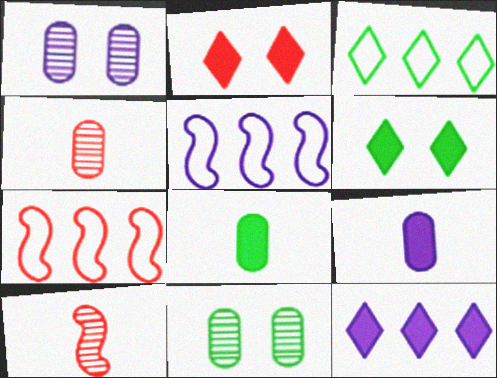[[2, 4, 7], 
[4, 5, 6]]